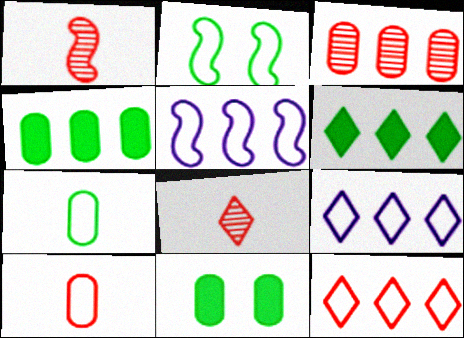[[1, 9, 11], 
[2, 9, 10], 
[3, 5, 6], 
[5, 8, 11]]